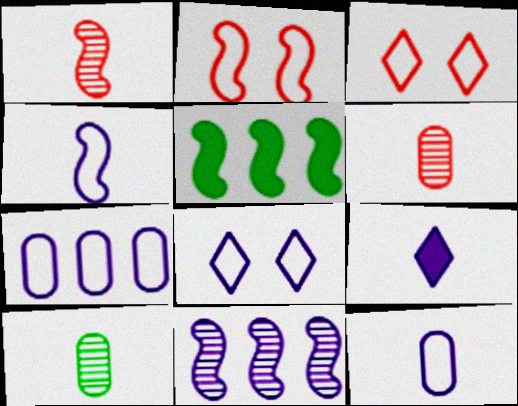[[4, 7, 8], 
[5, 6, 8]]